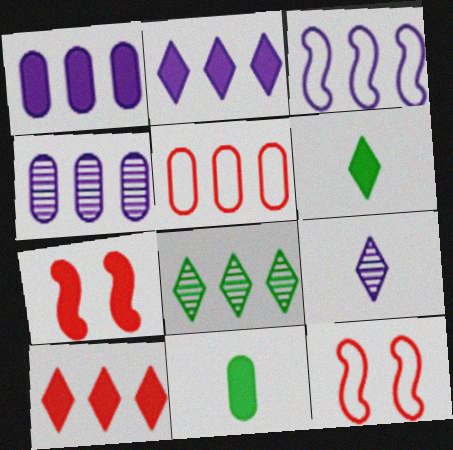[[1, 6, 7], 
[2, 3, 4], 
[2, 7, 11], 
[4, 6, 12]]